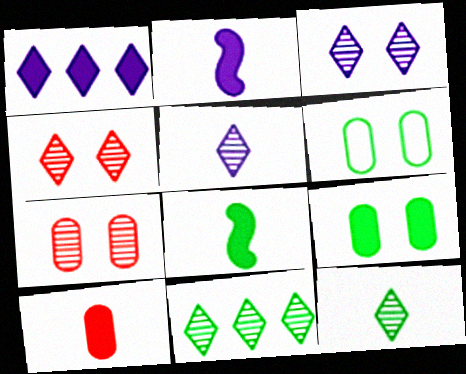[[4, 5, 11], 
[6, 8, 11]]